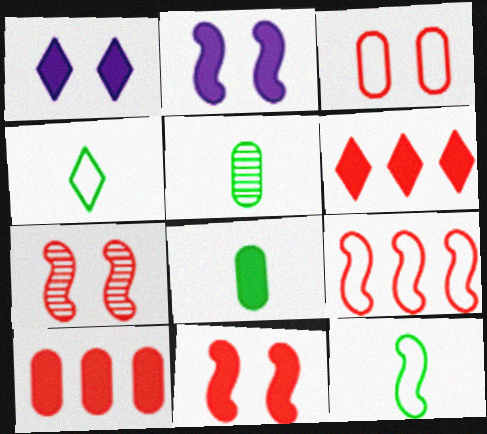[[1, 5, 9], 
[2, 6, 8]]